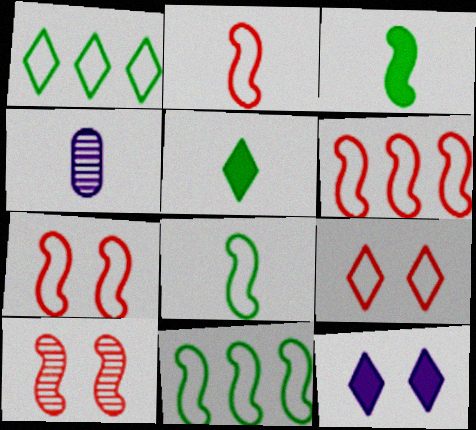[[2, 4, 5], 
[2, 6, 7]]